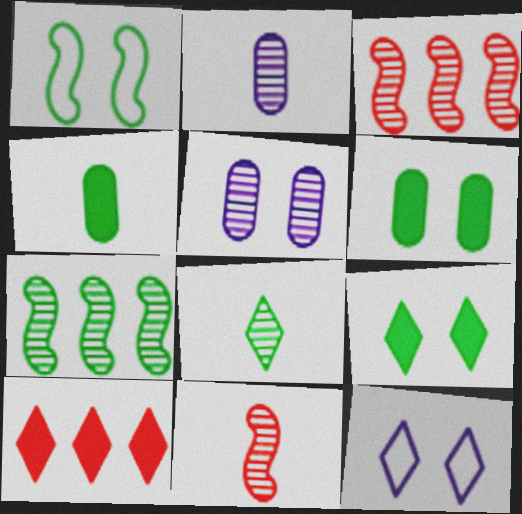[[1, 2, 10], 
[2, 8, 11], 
[3, 4, 12], 
[3, 5, 8], 
[8, 10, 12]]